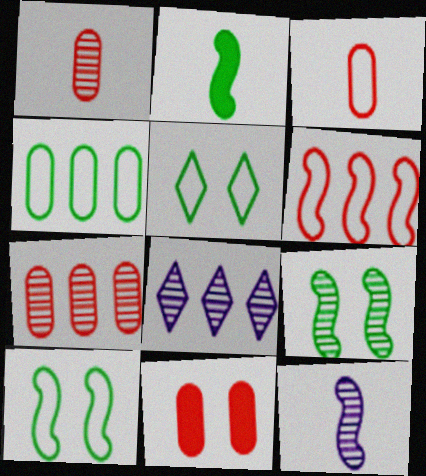[[1, 8, 9], 
[3, 7, 11]]